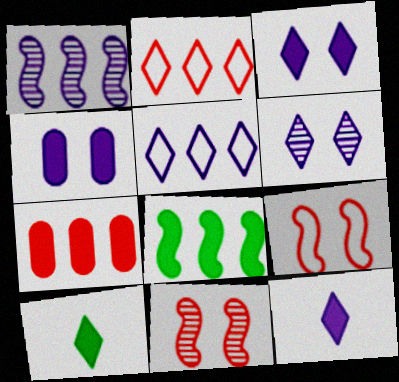[[2, 6, 10], 
[5, 6, 12]]